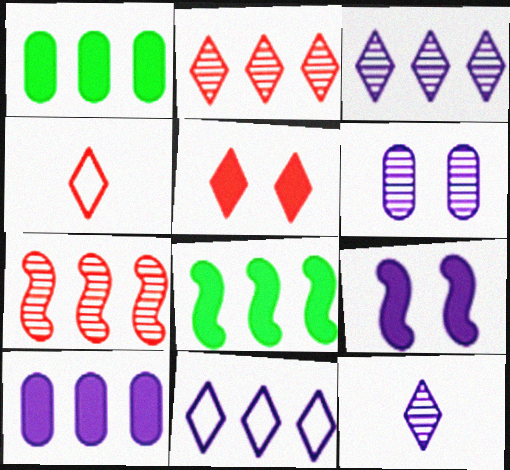[[1, 7, 11], 
[2, 4, 5], 
[4, 6, 8]]